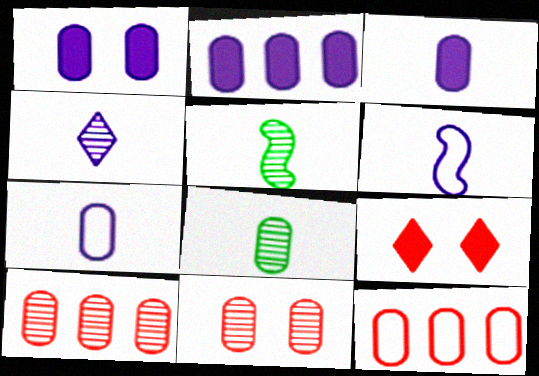[[1, 2, 3], 
[1, 8, 12], 
[3, 4, 6]]